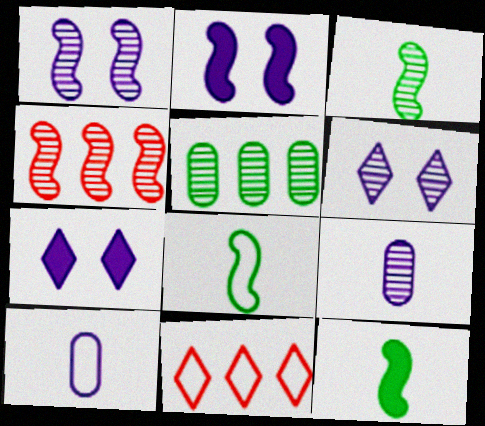[[1, 3, 4], 
[2, 4, 8], 
[3, 8, 12]]